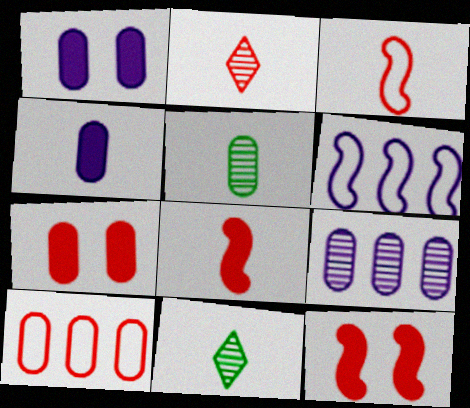[[1, 5, 10], 
[2, 10, 12], 
[3, 4, 11], 
[6, 7, 11]]